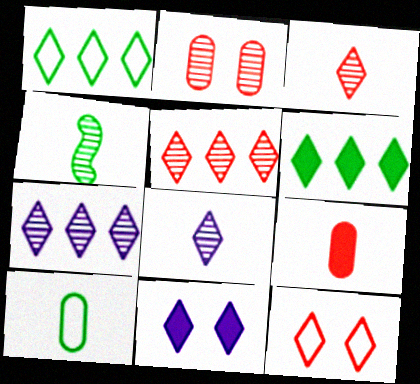[[1, 3, 11], 
[2, 4, 7], 
[6, 8, 12]]